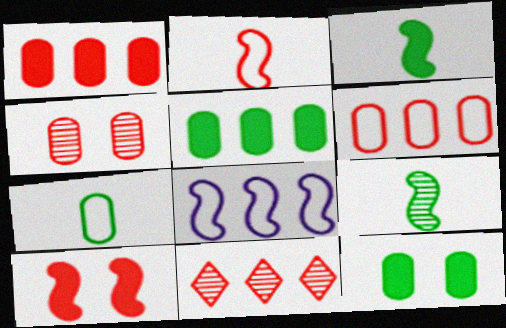[[5, 8, 11], 
[8, 9, 10]]